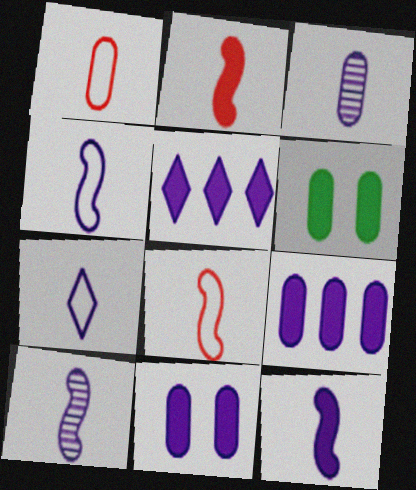[[2, 5, 6], 
[3, 7, 12], 
[4, 10, 12], 
[5, 11, 12]]